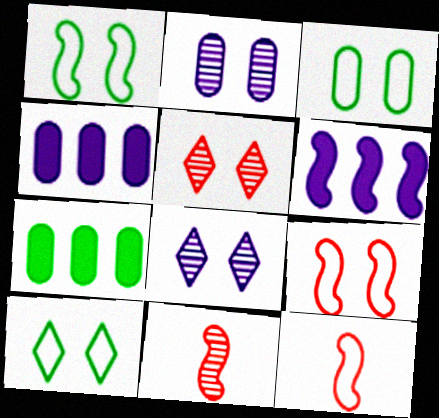[[1, 3, 10], 
[1, 6, 11], 
[4, 10, 11], 
[7, 8, 12]]